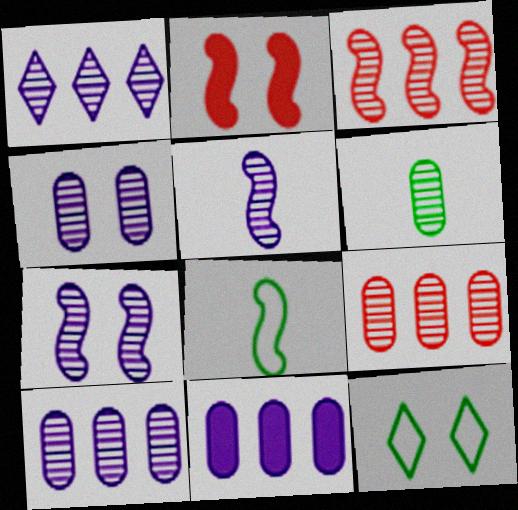[[1, 4, 5], 
[2, 4, 12], 
[4, 6, 9]]